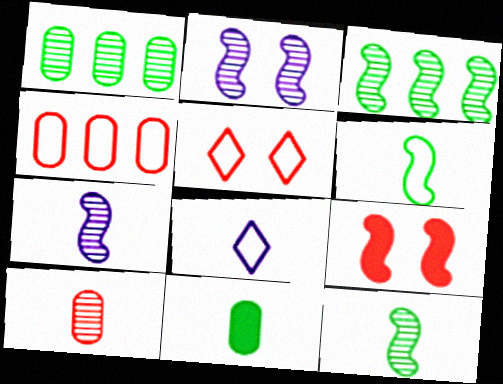[[1, 8, 9]]